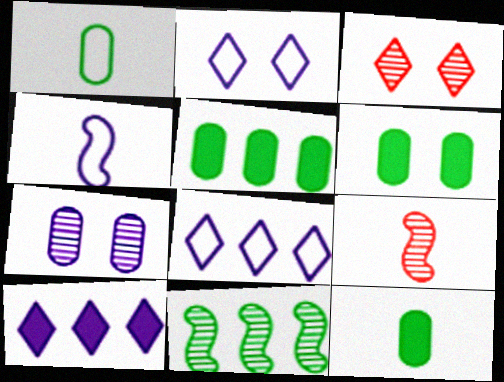[[2, 5, 9], 
[3, 4, 5], 
[4, 7, 10], 
[5, 6, 12], 
[6, 8, 9]]